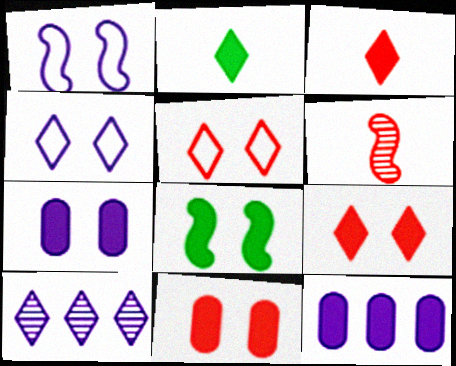[[2, 5, 10], 
[3, 8, 12], 
[7, 8, 9]]